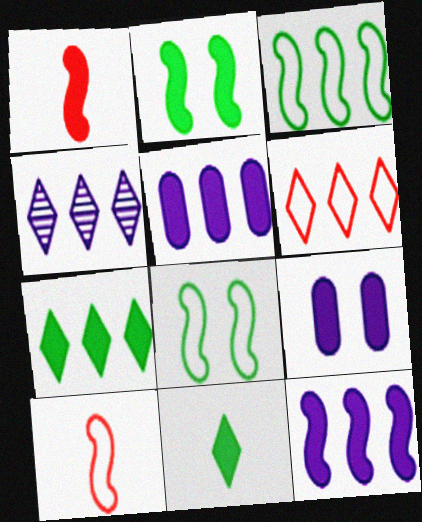[[1, 2, 12], 
[1, 7, 9], 
[4, 6, 7]]